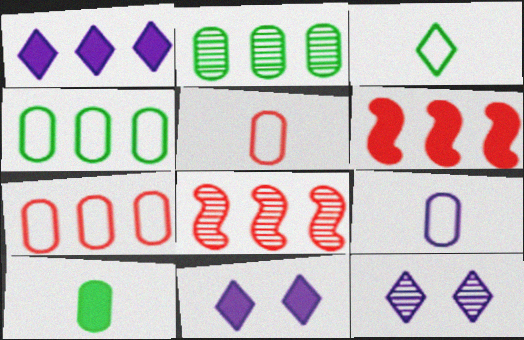[[1, 4, 8], 
[6, 10, 11]]